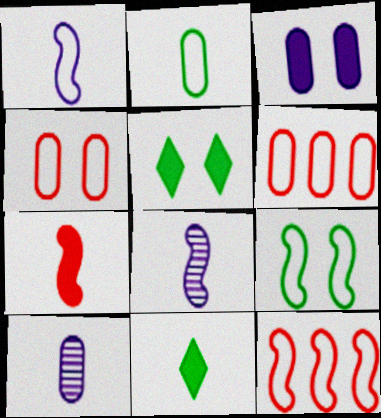[[1, 9, 12], 
[5, 6, 8], 
[5, 10, 12]]